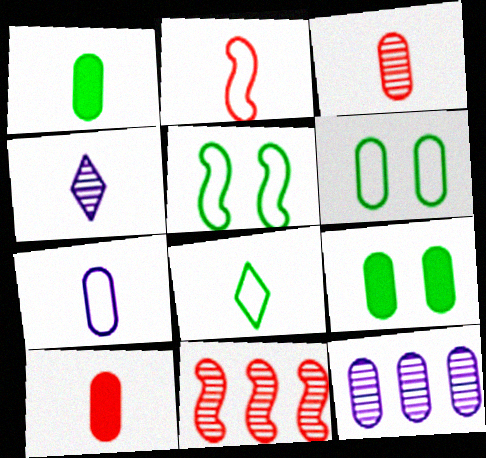[[1, 2, 4], 
[1, 3, 7], 
[2, 7, 8], 
[6, 10, 12]]